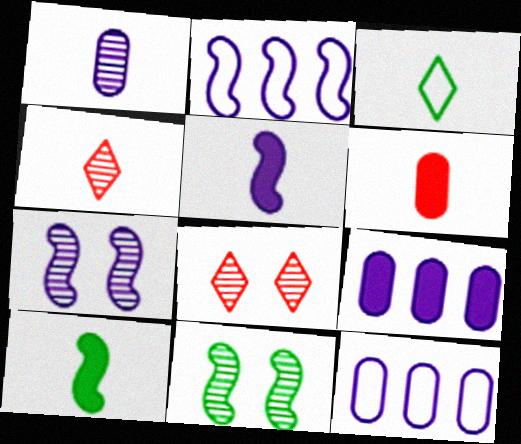[[2, 5, 7], 
[8, 10, 12]]